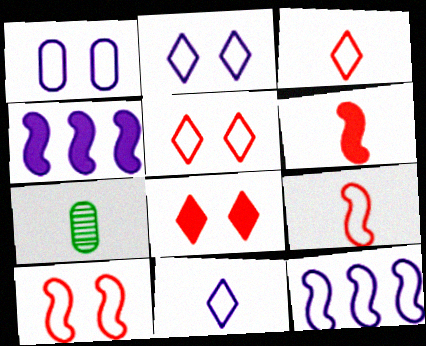[[1, 11, 12], 
[4, 5, 7], 
[6, 7, 11], 
[7, 8, 12]]